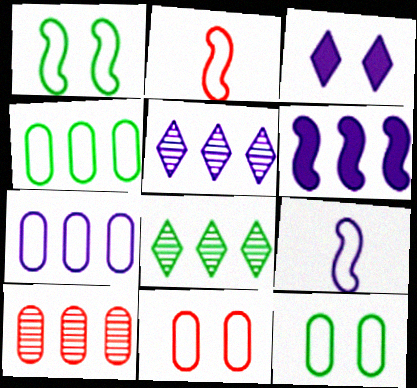[[5, 6, 7]]